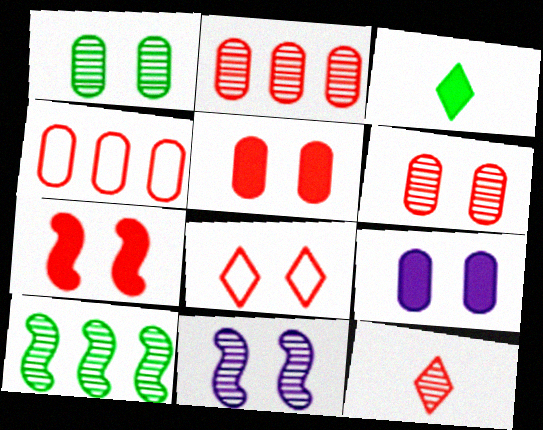[[3, 4, 11], 
[4, 7, 12], 
[6, 7, 8]]